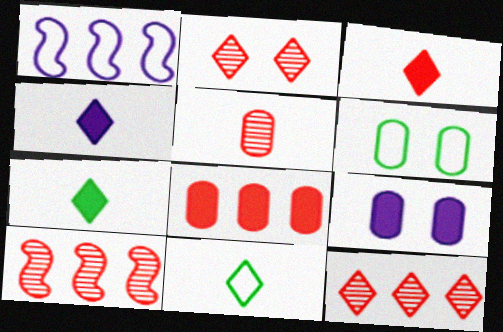[[2, 5, 10], 
[3, 4, 7], 
[4, 6, 10], 
[9, 10, 11]]